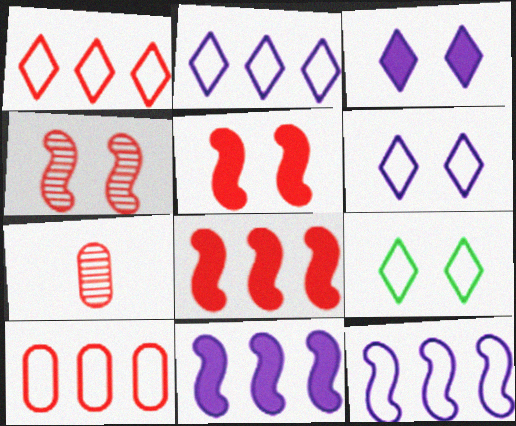[[1, 5, 7], 
[7, 9, 11]]